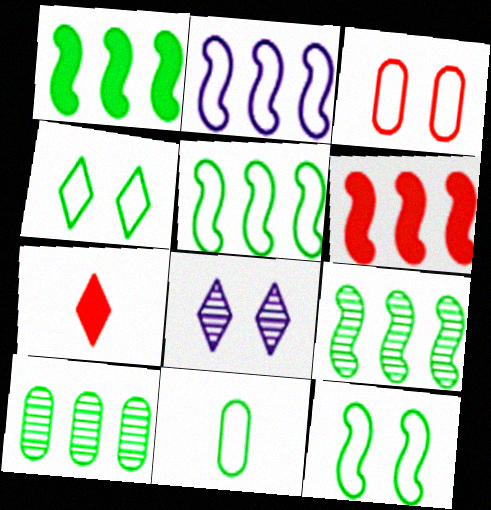[[1, 5, 9], 
[2, 6, 9], 
[4, 5, 11], 
[6, 8, 11]]